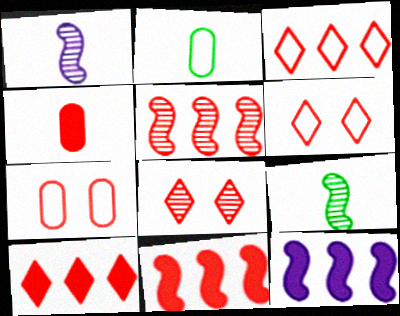[[2, 8, 12], 
[4, 5, 6]]